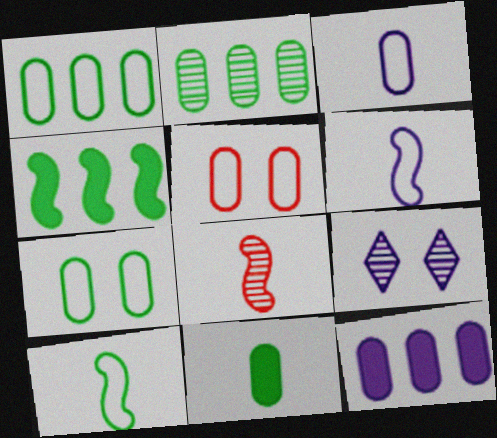[[1, 3, 5], 
[2, 7, 11], 
[2, 8, 9], 
[6, 9, 12]]